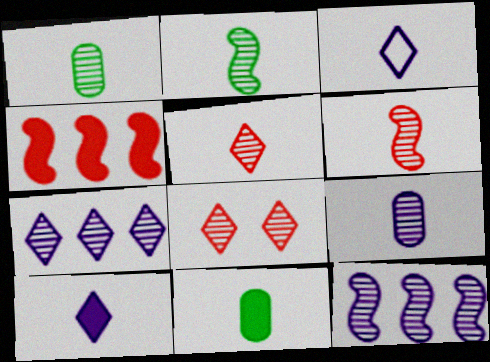[[1, 8, 12], 
[2, 5, 9], 
[3, 6, 11]]